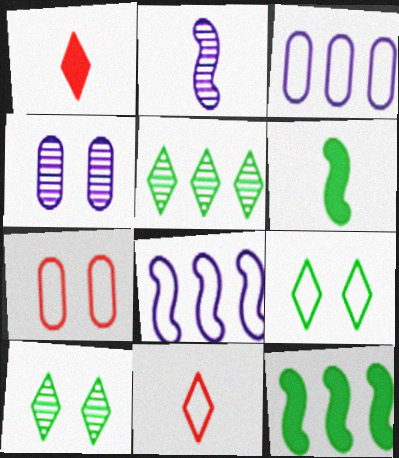[[4, 11, 12]]